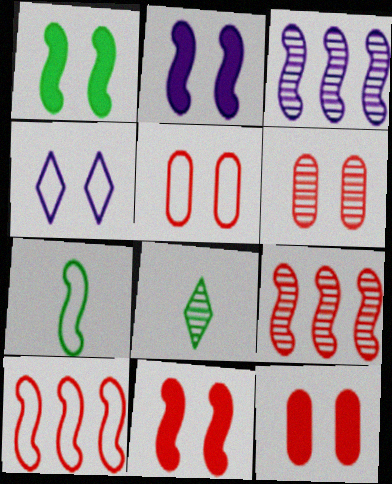[[1, 2, 11], 
[1, 4, 6], 
[2, 7, 9], 
[3, 6, 8], 
[3, 7, 11], 
[5, 6, 12]]